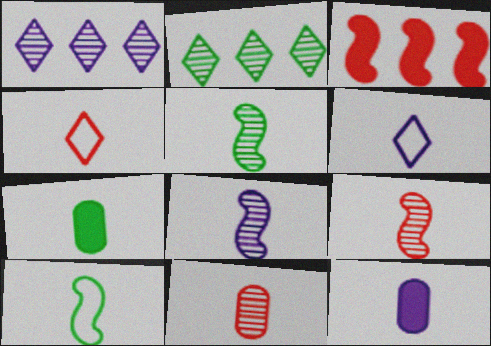[[4, 5, 12], 
[4, 7, 8], 
[5, 8, 9], 
[6, 7, 9], 
[6, 8, 12]]